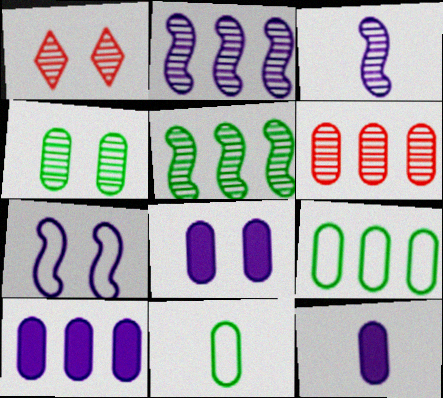[[6, 8, 11], 
[6, 9, 10], 
[8, 10, 12]]